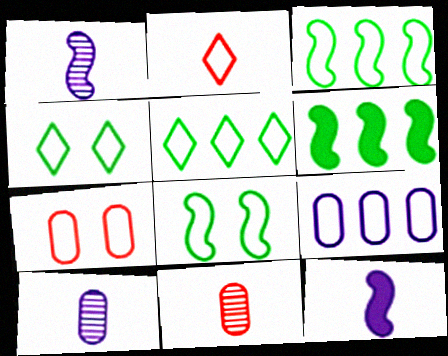[[2, 8, 9]]